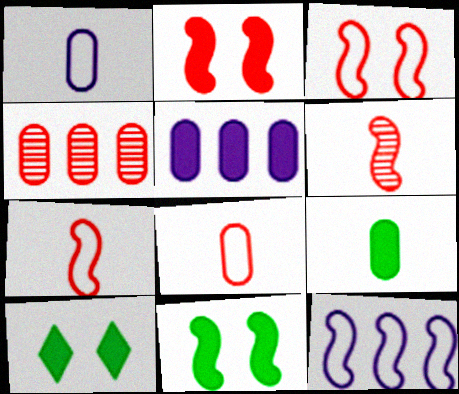[[6, 11, 12]]